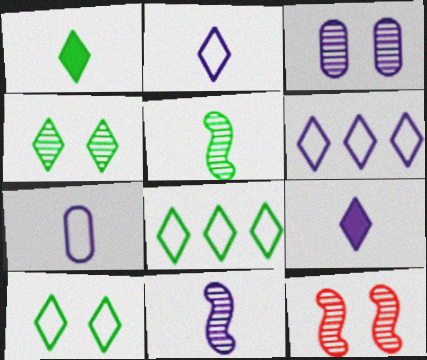[[1, 4, 8], 
[3, 4, 12], 
[7, 9, 11]]